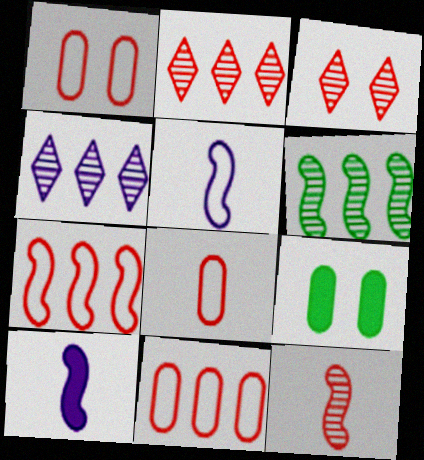[[1, 8, 11], 
[2, 5, 9]]